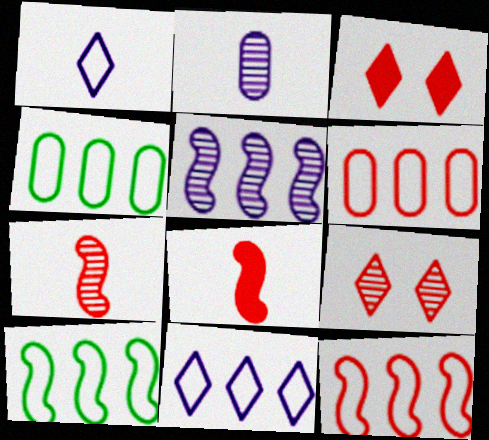[[2, 3, 10], 
[3, 6, 7], 
[4, 11, 12], 
[6, 8, 9], 
[6, 10, 11]]